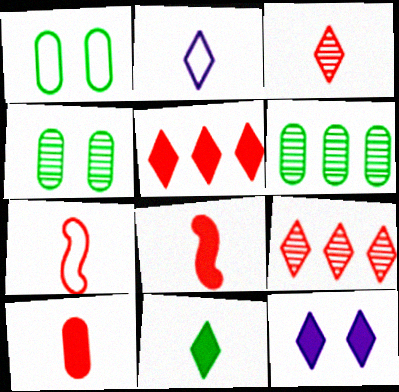[[2, 3, 11], 
[3, 7, 10], 
[5, 11, 12], 
[6, 7, 12]]